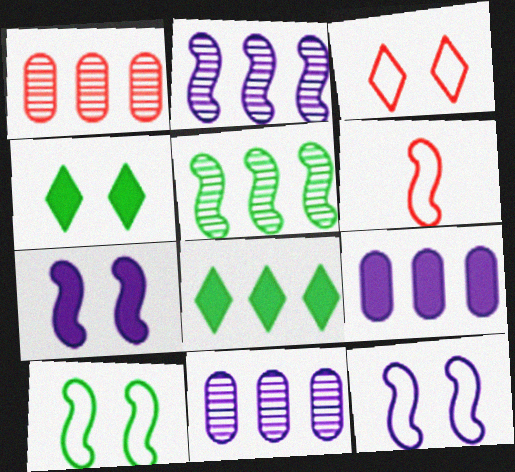[[4, 6, 11], 
[5, 6, 7]]